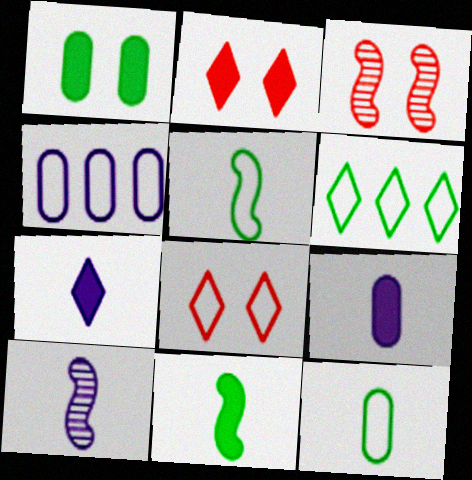[[3, 6, 9], 
[4, 5, 8]]